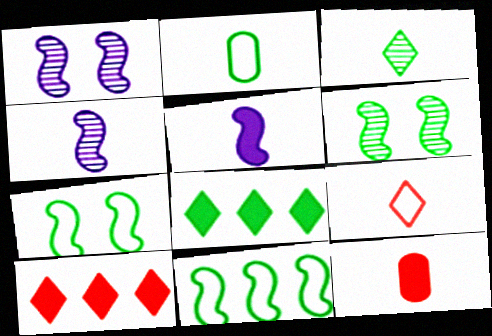[[1, 2, 10], 
[2, 6, 8]]